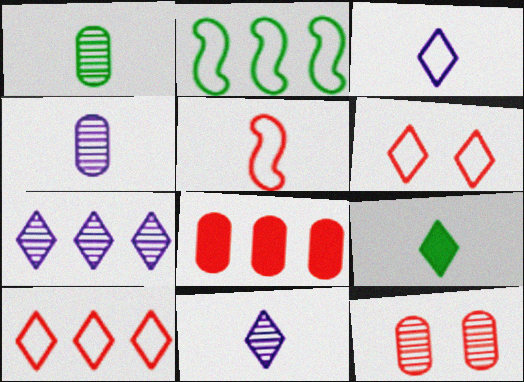[[2, 7, 8], 
[4, 5, 9], 
[6, 7, 9]]